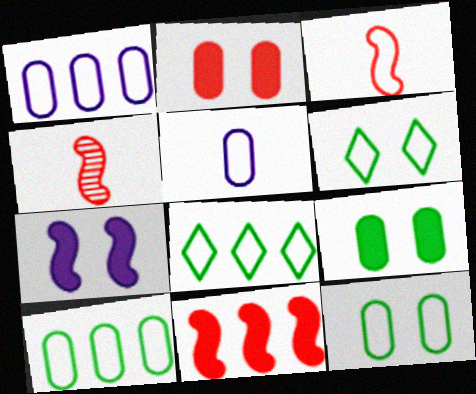[[1, 3, 6]]